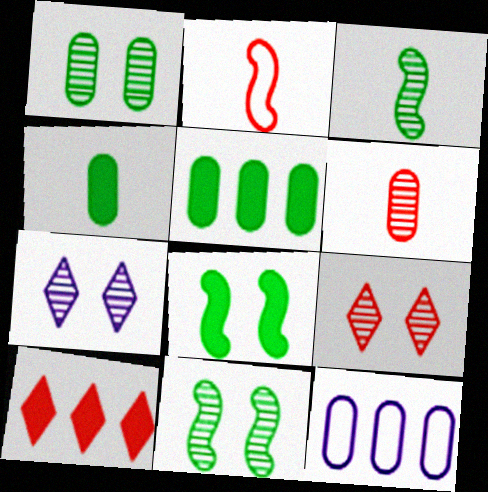[[2, 5, 7]]